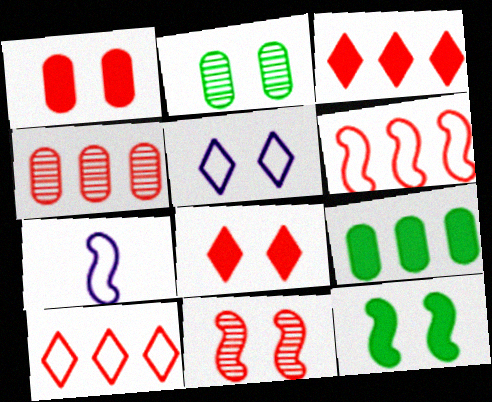[[2, 3, 7], 
[3, 4, 6]]